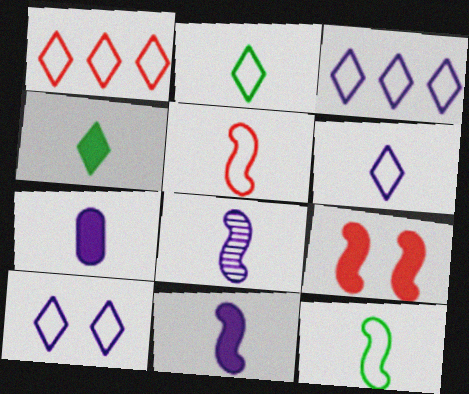[[1, 2, 10], 
[3, 6, 10], 
[6, 7, 8]]